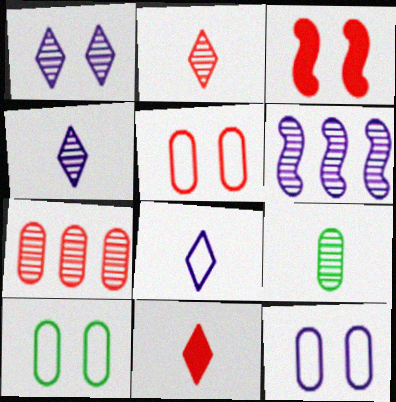[[1, 3, 10], 
[5, 10, 12], 
[6, 10, 11]]